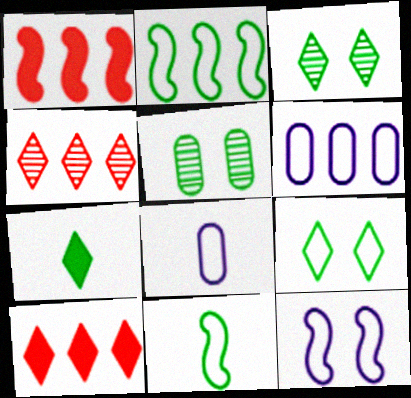[[1, 3, 8], 
[2, 5, 7]]